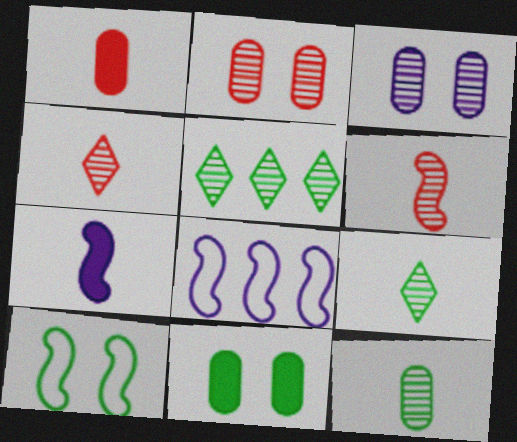[[3, 5, 6], 
[4, 8, 11]]